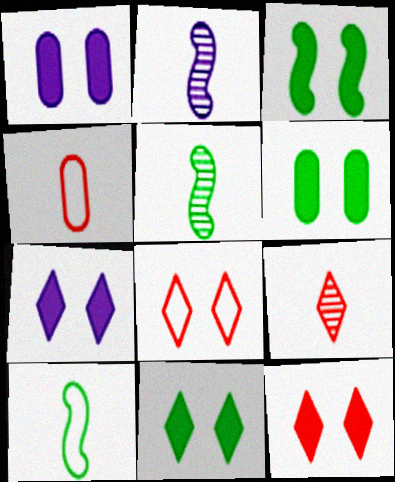[[1, 3, 12], 
[3, 6, 11], 
[7, 11, 12]]